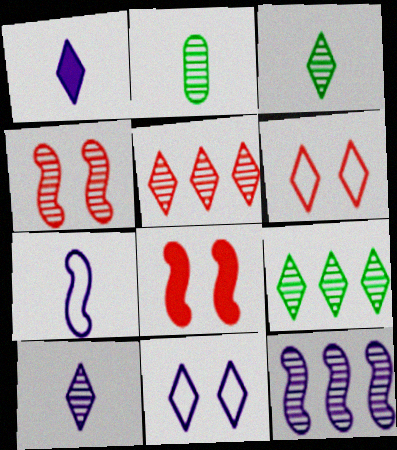[[1, 6, 9]]